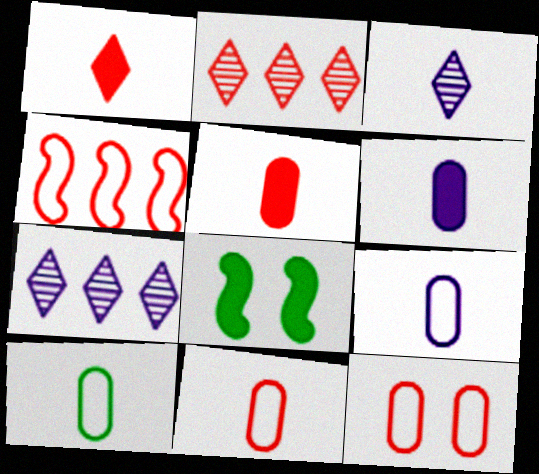[[2, 8, 9], 
[7, 8, 11], 
[9, 10, 11]]